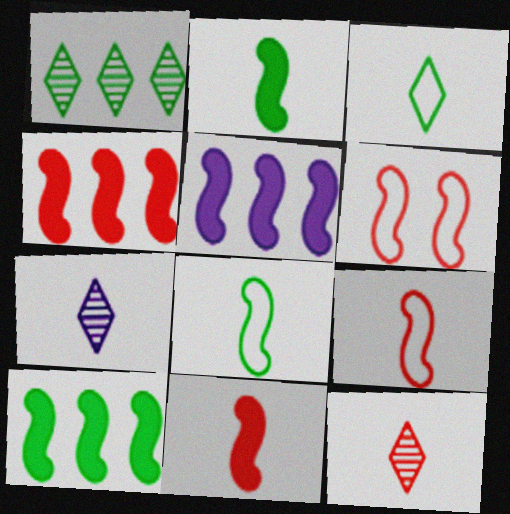[[4, 5, 10]]